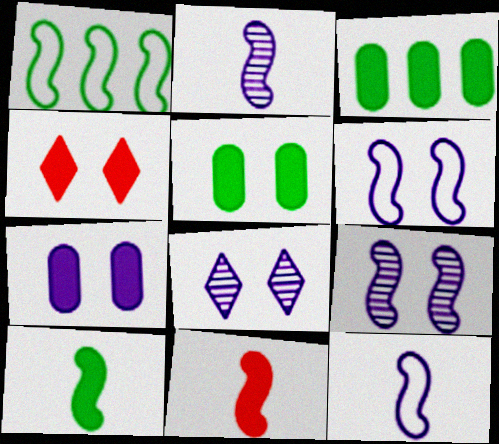[[1, 9, 11], 
[6, 7, 8]]